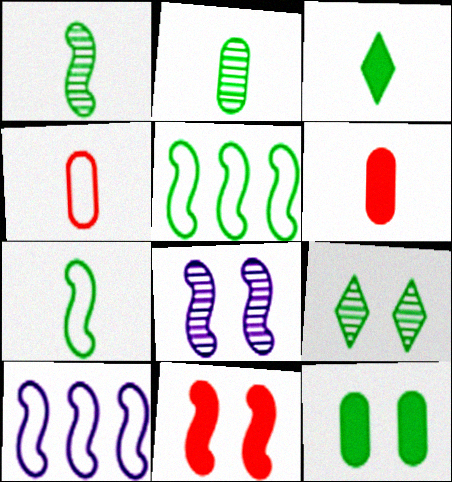[[1, 10, 11], 
[2, 3, 7], 
[6, 9, 10]]